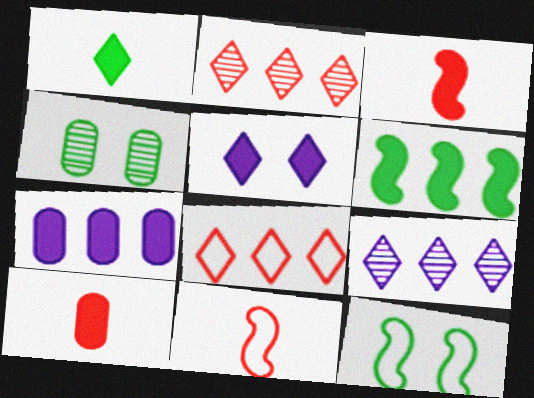[[5, 6, 10], 
[9, 10, 12]]